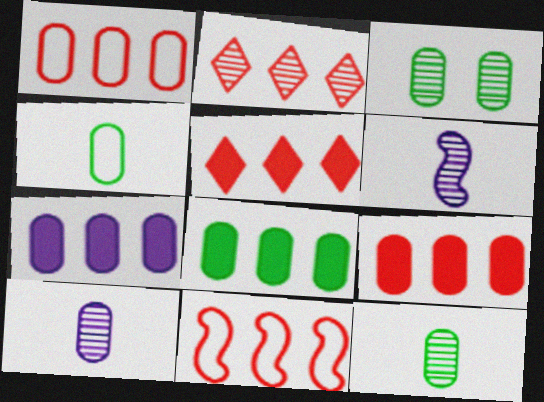[[2, 3, 6], 
[2, 9, 11], 
[3, 4, 8], 
[7, 8, 9]]